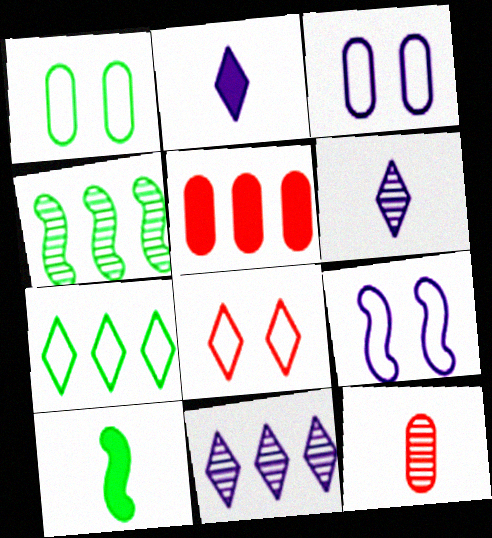[[1, 8, 9]]